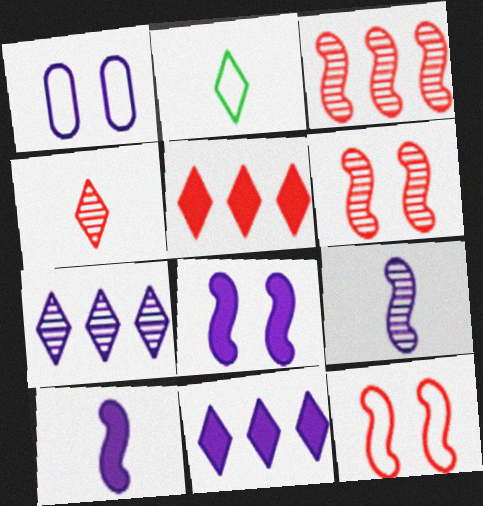[[1, 7, 10], 
[1, 9, 11]]